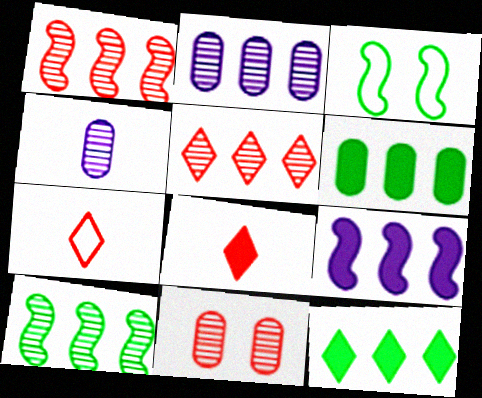[[2, 3, 8], 
[2, 5, 10]]